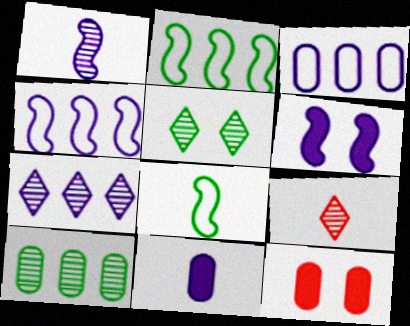[[1, 4, 6], 
[5, 7, 9], 
[7, 8, 12], 
[8, 9, 11]]